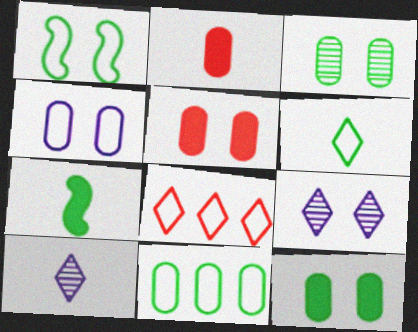[[1, 5, 9], 
[1, 6, 11], 
[3, 4, 5]]